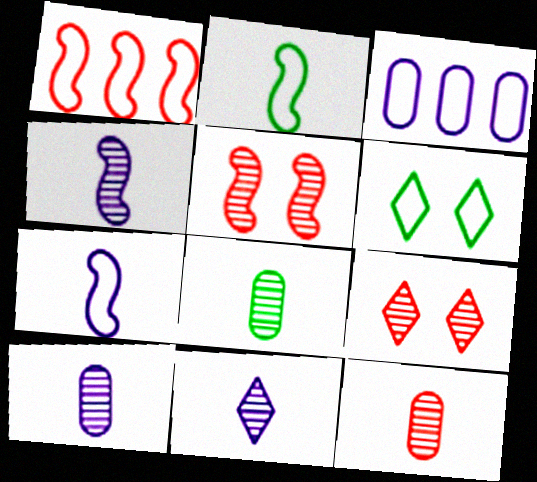[[4, 10, 11], 
[8, 10, 12]]